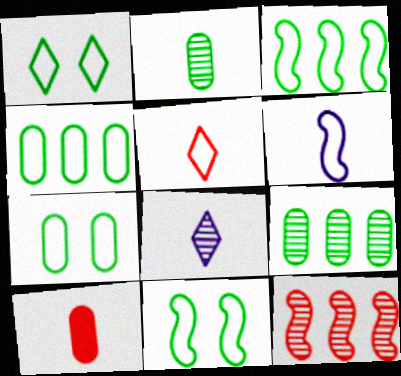[[1, 7, 11]]